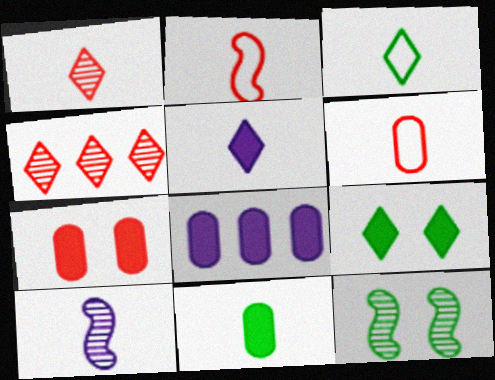[[1, 3, 5], 
[2, 4, 7], 
[7, 8, 11]]